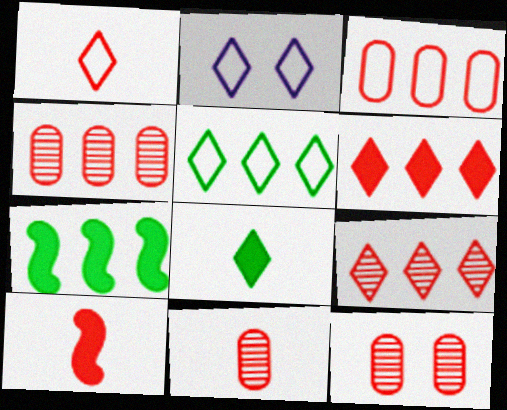[[1, 2, 5], 
[1, 10, 11], 
[2, 7, 11], 
[2, 8, 9], 
[4, 11, 12]]